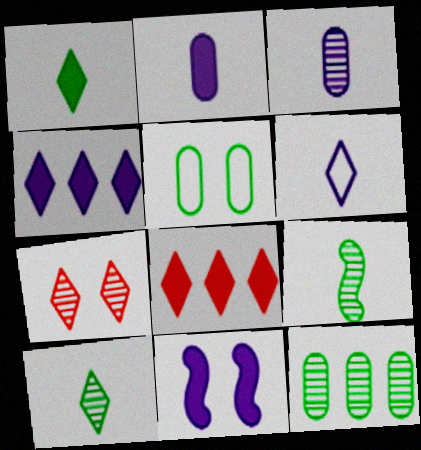[[2, 4, 11], 
[5, 7, 11]]